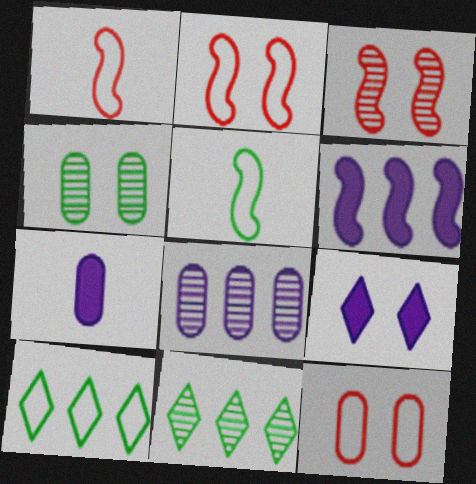[[2, 4, 9], 
[2, 7, 11], 
[3, 5, 6], 
[3, 7, 10], 
[6, 7, 9]]